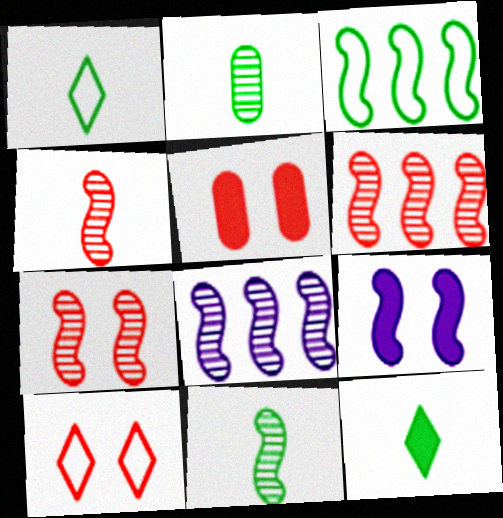[[1, 5, 8], 
[3, 4, 9], 
[4, 6, 7], 
[5, 7, 10], 
[7, 8, 11]]